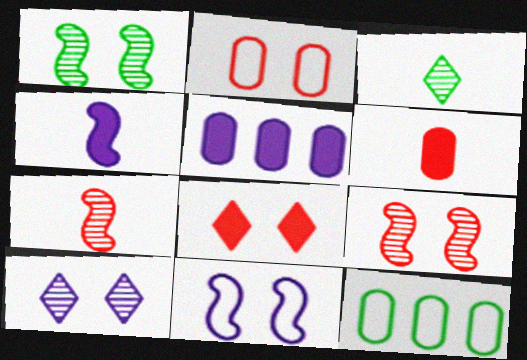[[2, 8, 9]]